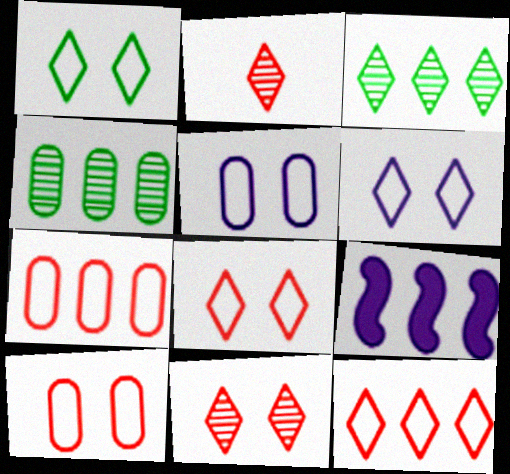[[1, 6, 8], 
[3, 7, 9], 
[4, 9, 12]]